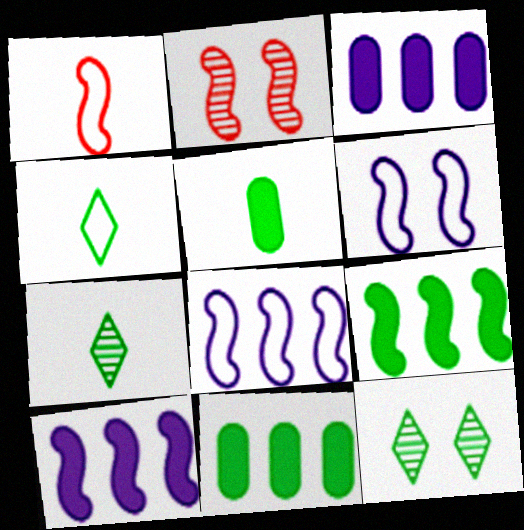[[1, 3, 12], 
[2, 3, 4]]